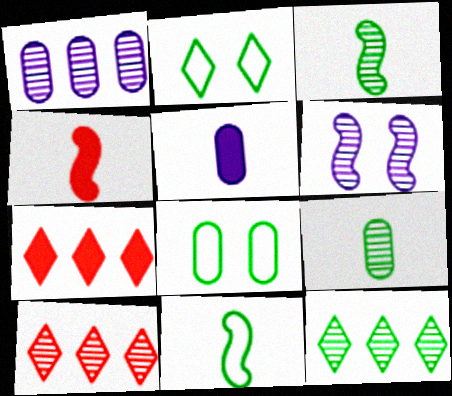[[1, 2, 4], 
[6, 9, 10]]